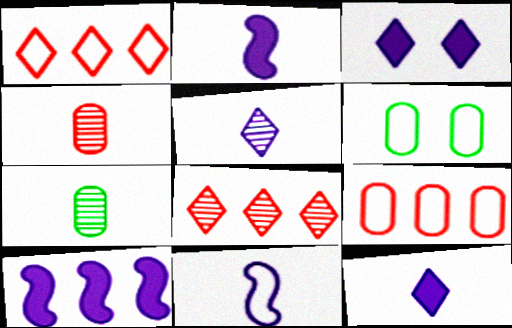[[1, 6, 11], 
[2, 6, 8]]